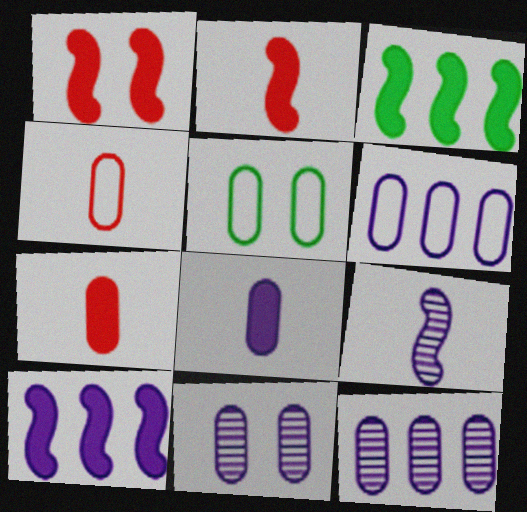[[4, 5, 6], 
[5, 7, 12], 
[6, 8, 11]]